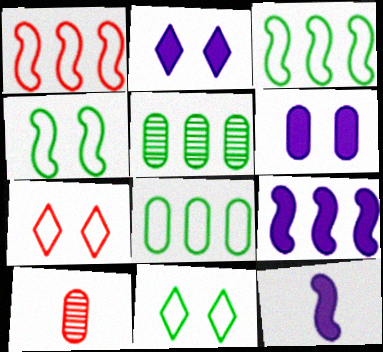[[2, 3, 10], 
[5, 7, 12], 
[6, 8, 10], 
[9, 10, 11]]